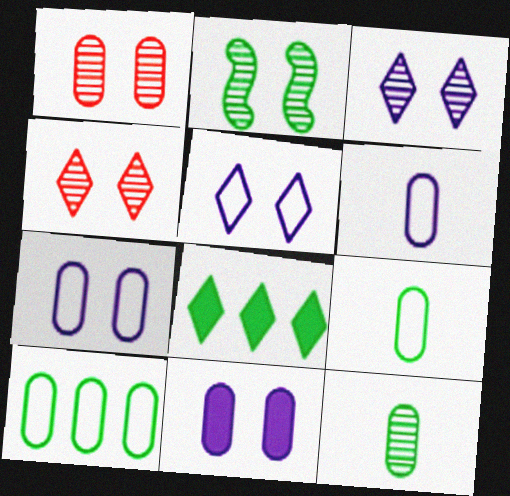[[1, 2, 3], 
[2, 8, 9]]